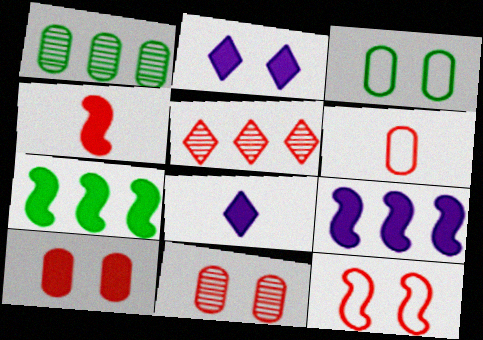[[1, 8, 12], 
[7, 8, 10]]